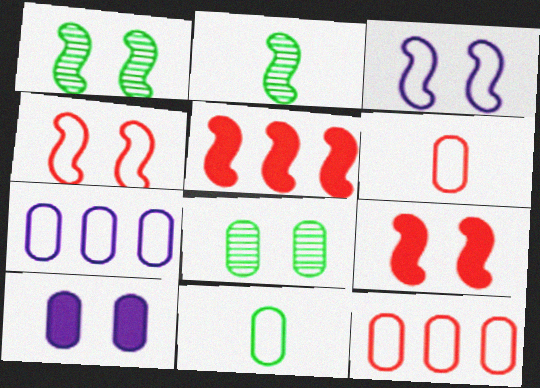[[1, 3, 9], 
[2, 3, 5]]